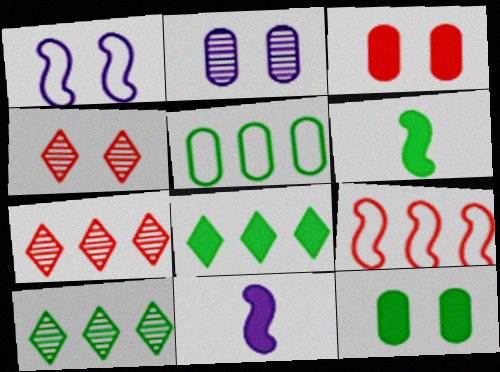[[1, 4, 12], 
[3, 8, 11], 
[4, 5, 11], 
[6, 8, 12]]